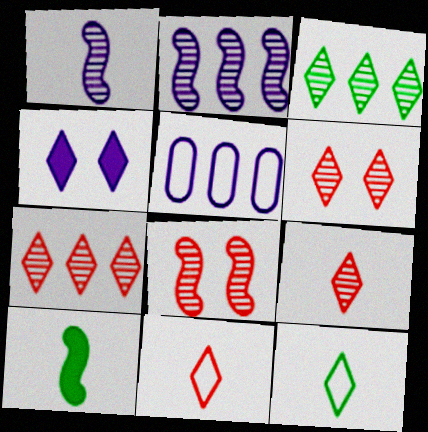[[1, 4, 5], 
[3, 4, 11], 
[4, 7, 12], 
[5, 6, 10], 
[6, 7, 9]]